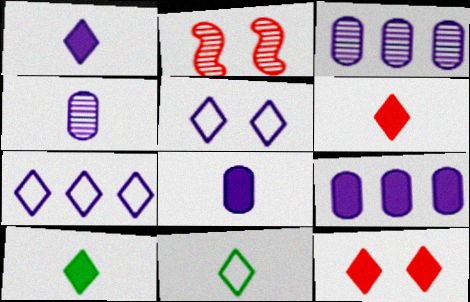[[1, 6, 10], 
[2, 9, 11]]